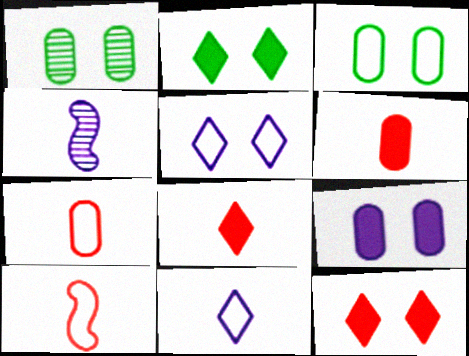[]